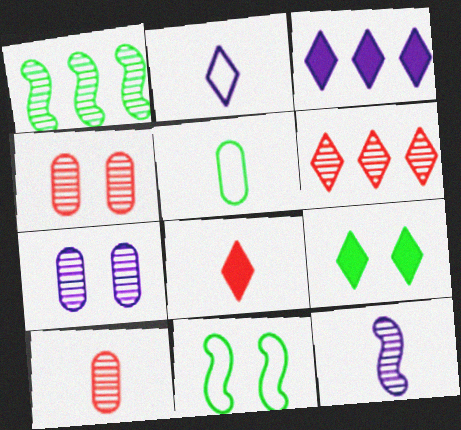[[1, 5, 9], 
[2, 6, 9], 
[3, 8, 9], 
[3, 10, 11], 
[5, 8, 12]]